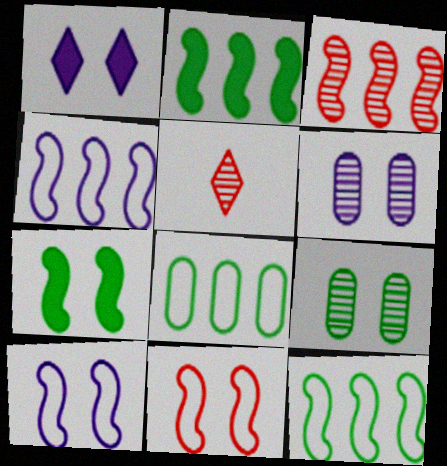[[1, 6, 10], 
[1, 9, 11], 
[2, 3, 4]]